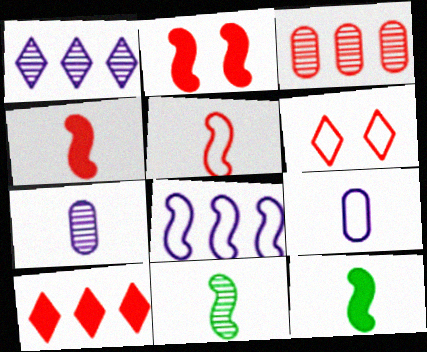[[2, 8, 11], 
[3, 4, 6]]